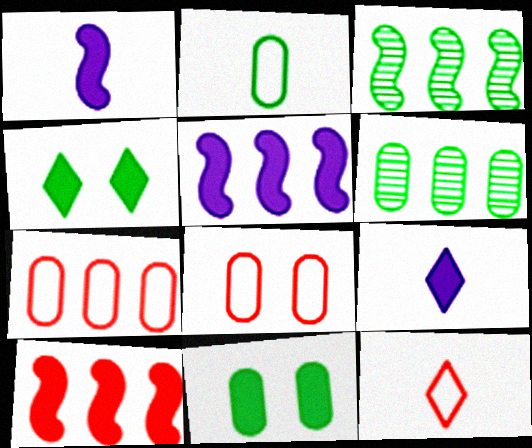[[2, 3, 4], 
[2, 6, 11], 
[3, 8, 9], 
[9, 10, 11]]